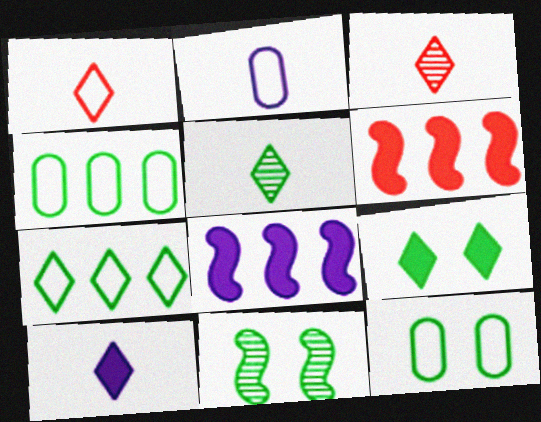[[1, 5, 10], 
[3, 8, 12], 
[5, 7, 9], 
[9, 11, 12]]